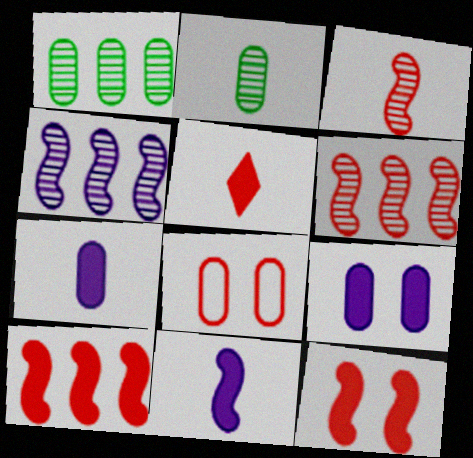[[1, 7, 8], 
[5, 6, 8]]